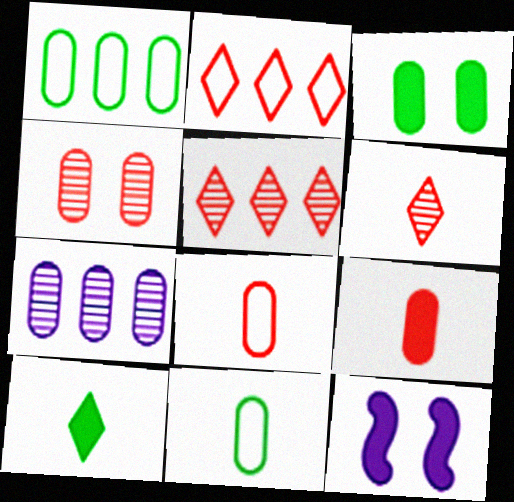[[1, 6, 12], 
[3, 7, 8], 
[5, 11, 12]]